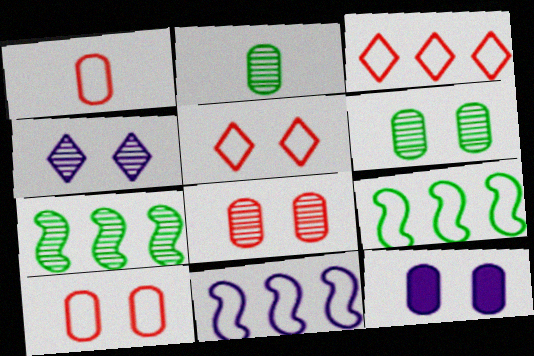[[6, 10, 12]]